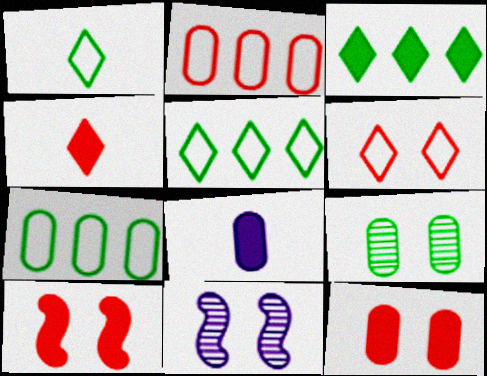[[2, 8, 9], 
[3, 8, 10], 
[4, 7, 11]]